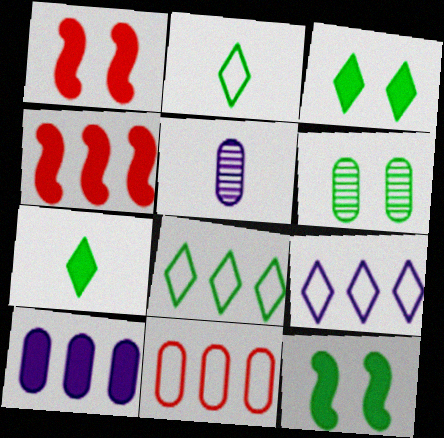[[1, 5, 8], 
[1, 7, 10]]